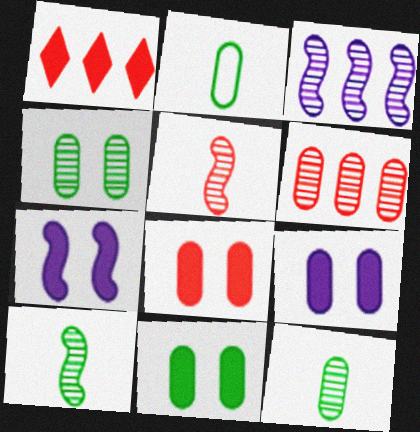[[2, 6, 9], 
[8, 9, 11]]